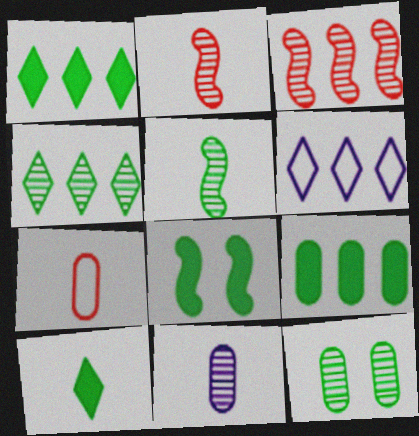[[3, 6, 9], 
[4, 5, 12], 
[8, 9, 10]]